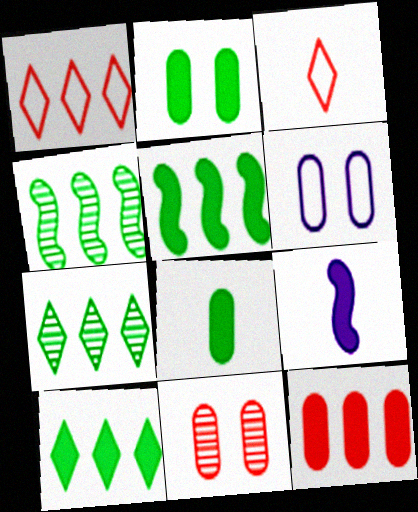[[2, 6, 11]]